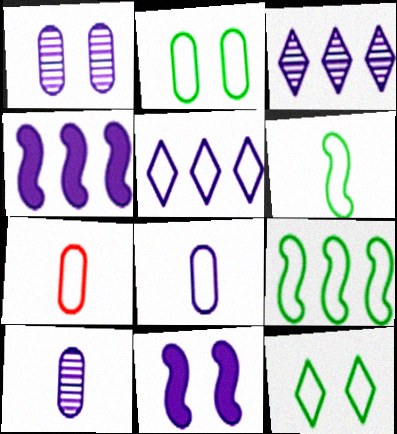[[3, 8, 11], 
[5, 10, 11]]